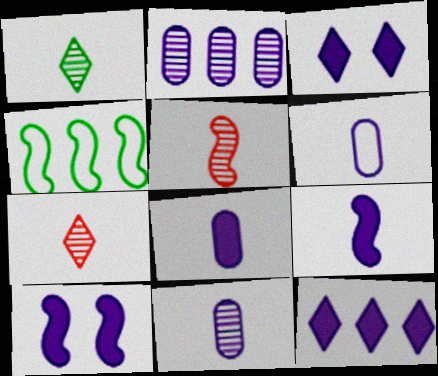[[1, 5, 11], 
[4, 5, 10], 
[6, 8, 11], 
[8, 10, 12]]